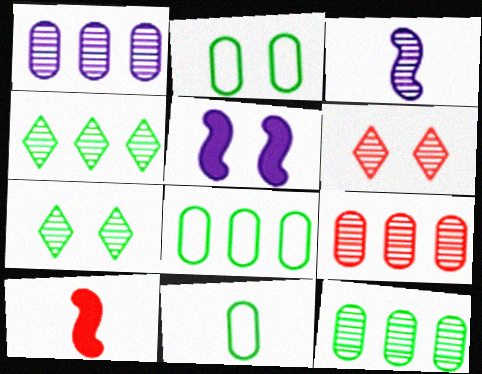[[1, 9, 12], 
[2, 5, 6], 
[2, 8, 11], 
[3, 6, 12], 
[3, 7, 9]]